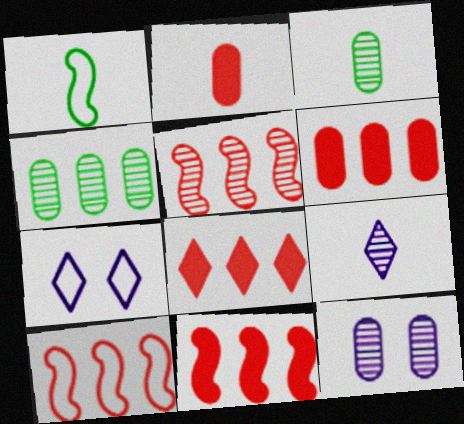[[1, 2, 9], 
[1, 8, 12], 
[3, 7, 11], 
[5, 10, 11], 
[6, 8, 11]]